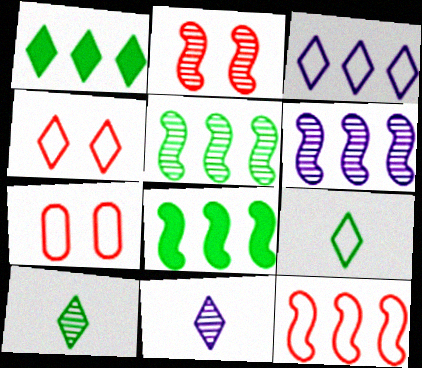[[1, 4, 11], 
[3, 4, 9], 
[6, 8, 12], 
[7, 8, 11]]